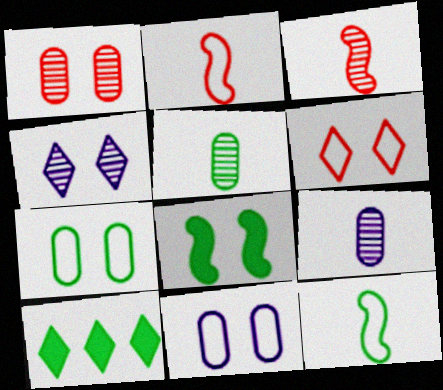[[3, 10, 11]]